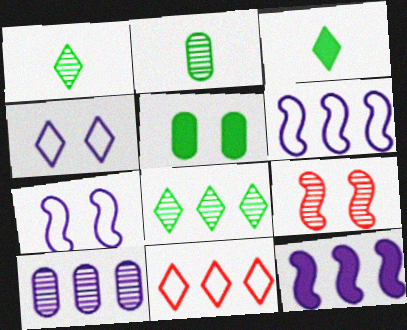[[1, 9, 10], 
[4, 5, 9]]